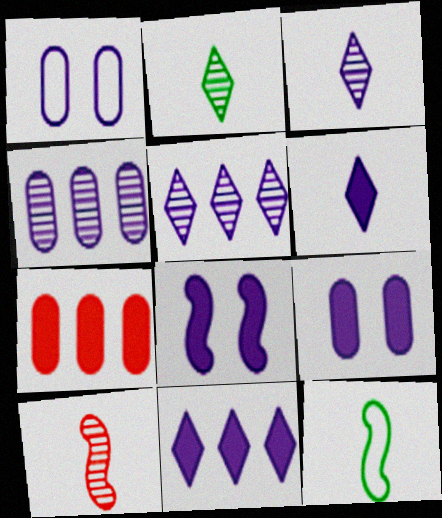[]